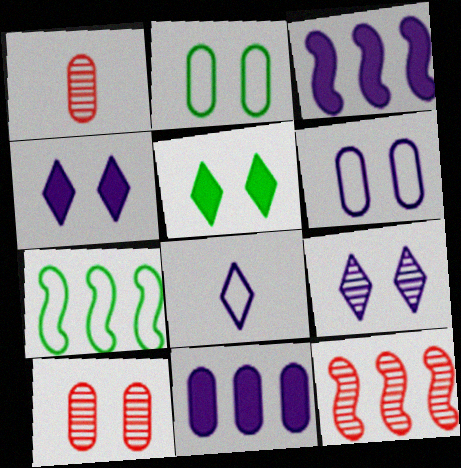[[1, 2, 11], 
[1, 4, 7], 
[3, 7, 12]]